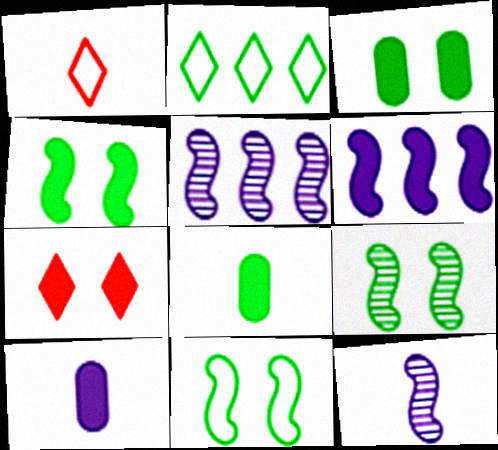[[1, 3, 5], 
[1, 8, 12], 
[2, 8, 9], 
[4, 9, 11], 
[6, 7, 8]]